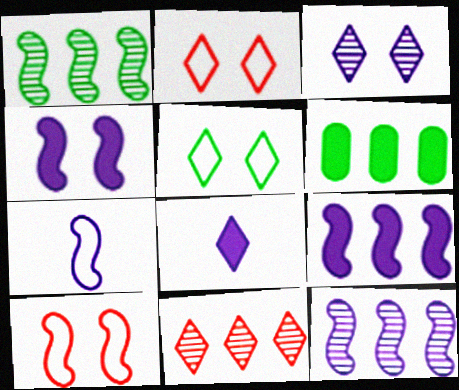[[4, 7, 12], 
[5, 8, 11]]